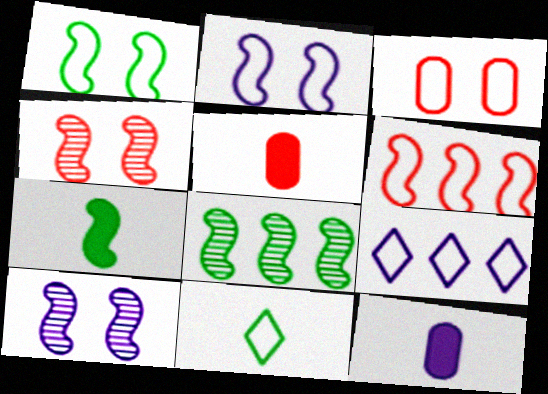[[1, 7, 8], 
[6, 7, 10], 
[9, 10, 12]]